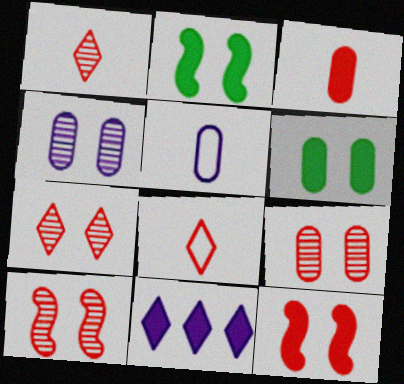[[2, 3, 11], 
[7, 9, 10]]